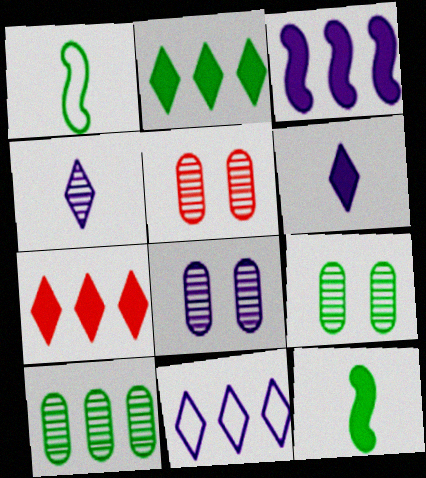[[1, 2, 9], 
[1, 7, 8], 
[5, 8, 9], 
[5, 11, 12]]